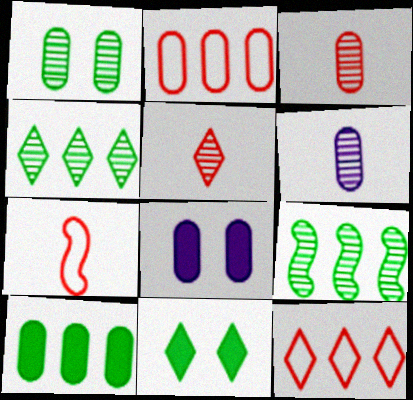[[4, 7, 8]]